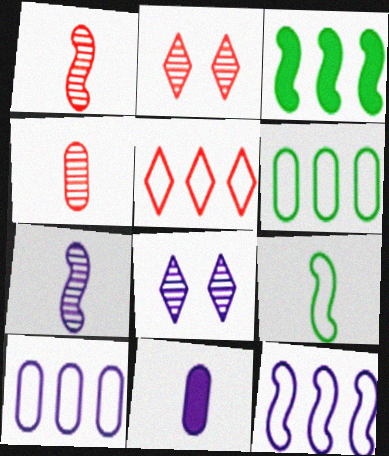[[5, 6, 12], 
[8, 11, 12]]